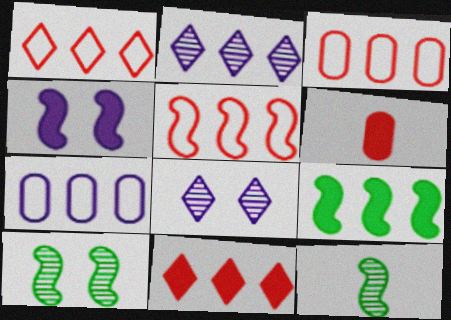[[1, 3, 5], 
[2, 3, 9], 
[4, 5, 12]]